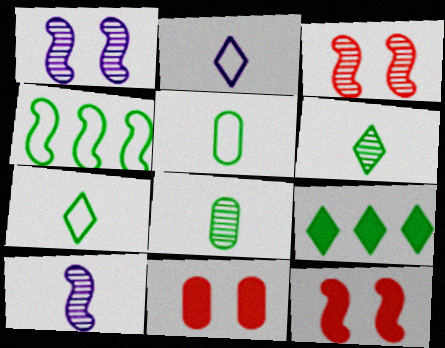[[4, 10, 12]]